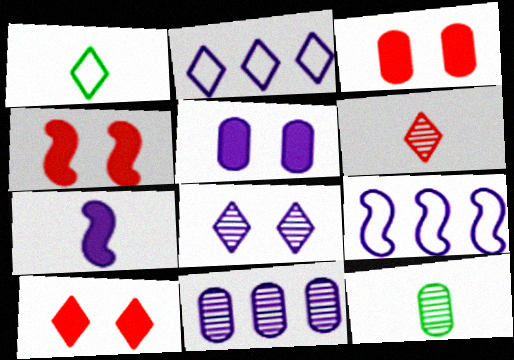[[1, 4, 11], 
[2, 4, 12], 
[3, 4, 10], 
[9, 10, 12]]